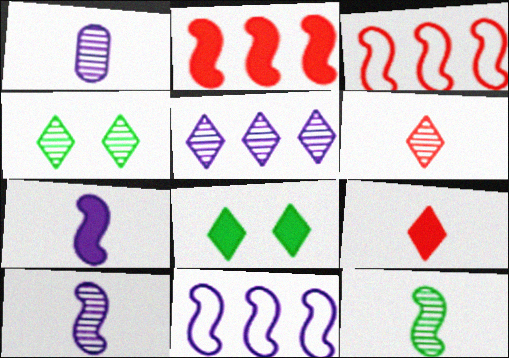[[1, 3, 8], 
[1, 6, 12], 
[4, 5, 6]]